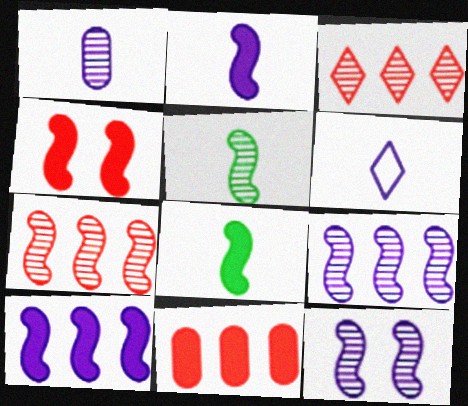[[1, 2, 6], 
[4, 8, 10], 
[5, 7, 12]]